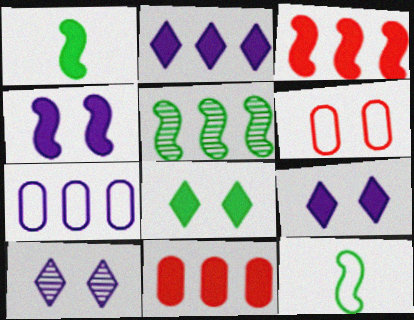[[1, 3, 4], 
[1, 9, 11], 
[10, 11, 12]]